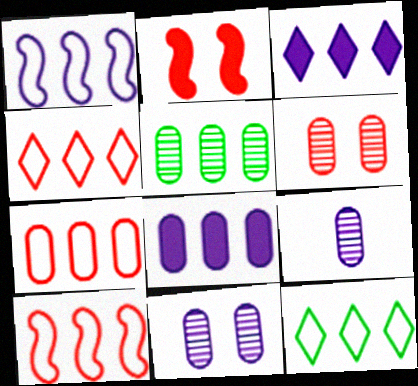[[1, 7, 12], 
[2, 9, 12], 
[3, 5, 10], 
[4, 7, 10], 
[5, 6, 9], 
[5, 7, 8]]